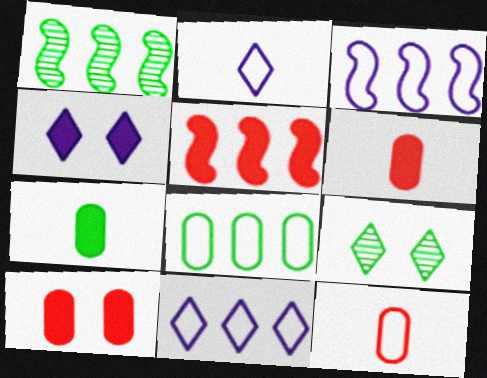[[1, 2, 10], 
[1, 3, 5], 
[1, 4, 12], 
[3, 6, 9], 
[4, 5, 7]]